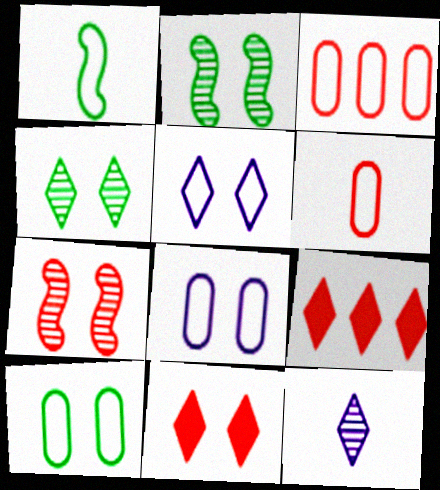[[1, 3, 5], 
[2, 8, 11], 
[4, 5, 11], 
[6, 7, 9]]